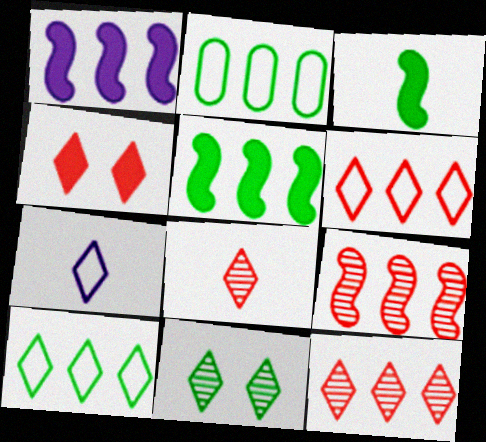[[1, 2, 12], 
[2, 3, 11], 
[4, 6, 8]]